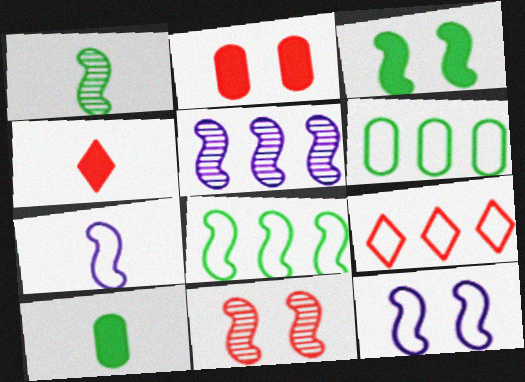[[1, 3, 8], 
[1, 5, 11], 
[3, 11, 12]]